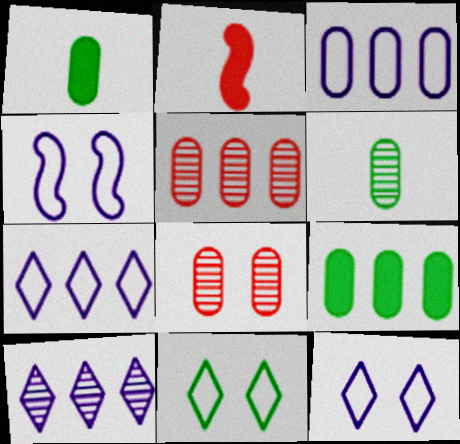[[1, 3, 8], 
[3, 5, 9]]